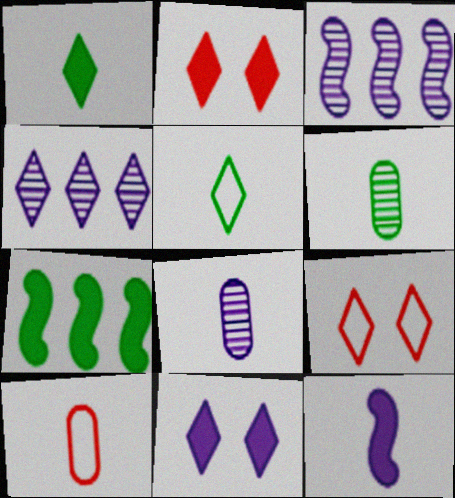[[1, 4, 9], 
[2, 4, 5], 
[7, 8, 9]]